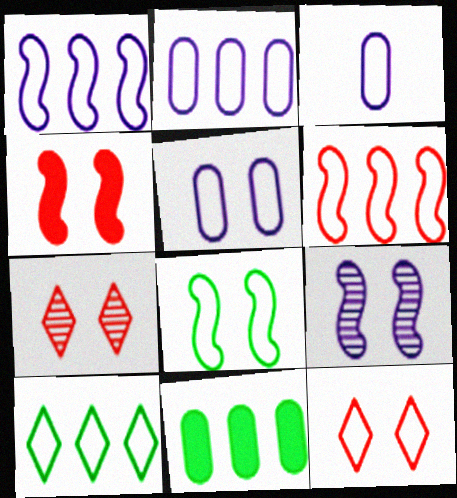[[2, 3, 5], 
[2, 6, 10], 
[4, 8, 9], 
[5, 8, 12]]